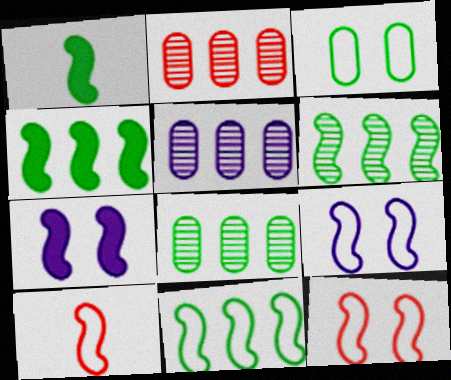[[2, 5, 8], 
[4, 6, 11], 
[6, 7, 10], 
[9, 10, 11]]